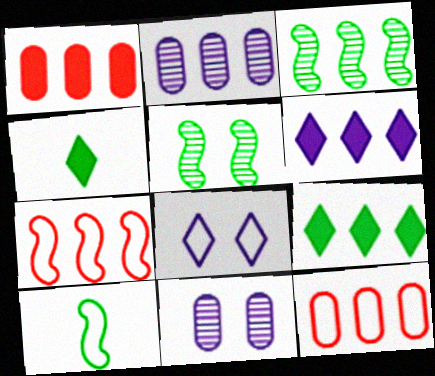[[2, 7, 9], 
[3, 6, 12], 
[4, 7, 11], 
[8, 10, 12]]